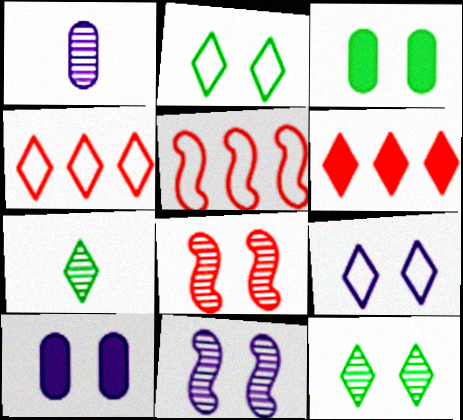[[2, 8, 10], 
[3, 8, 9], 
[5, 7, 10], 
[6, 7, 9], 
[9, 10, 11]]